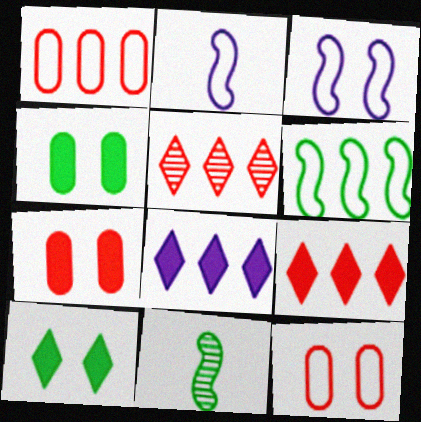[[2, 4, 5], 
[8, 11, 12]]